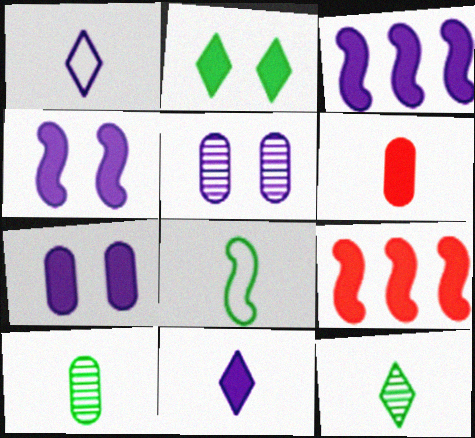[[1, 3, 5], 
[2, 3, 6], 
[3, 7, 11]]